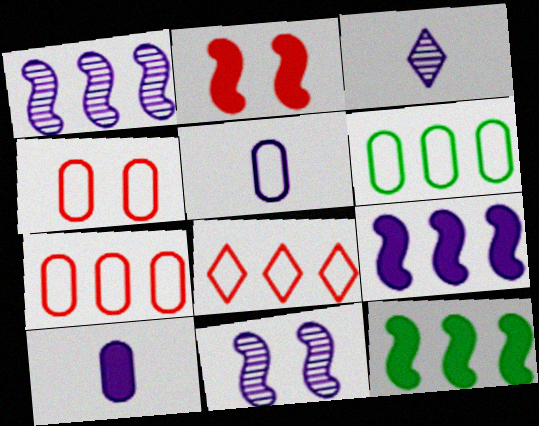[[2, 3, 6], 
[3, 4, 12], 
[4, 5, 6]]